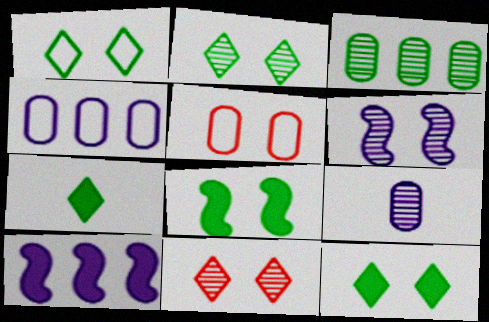[[1, 2, 12], 
[5, 6, 12]]